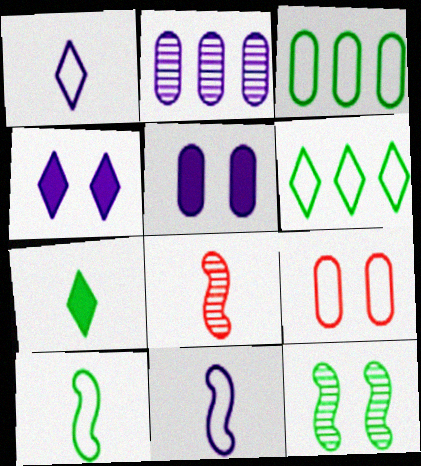[[2, 4, 11], 
[3, 4, 8], 
[3, 7, 12], 
[4, 9, 12], 
[5, 6, 8], 
[6, 9, 11]]